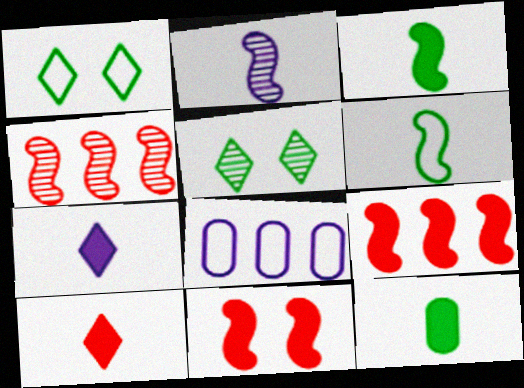[]